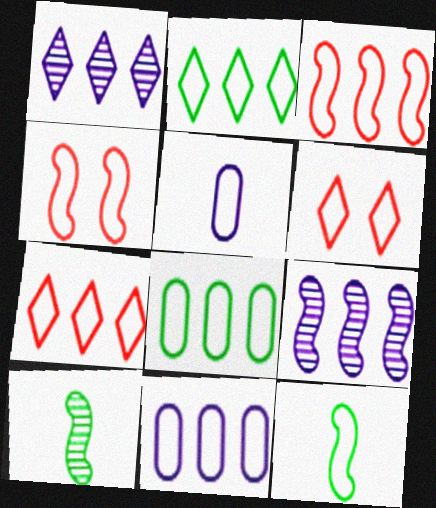[[2, 3, 11], 
[2, 4, 5], 
[6, 11, 12]]